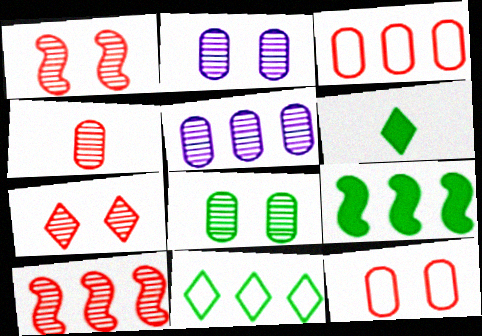[[4, 5, 8], 
[4, 7, 10]]